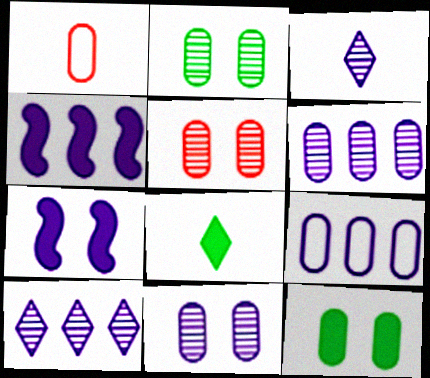[[1, 6, 12], 
[2, 5, 11], 
[3, 7, 9], 
[4, 9, 10]]